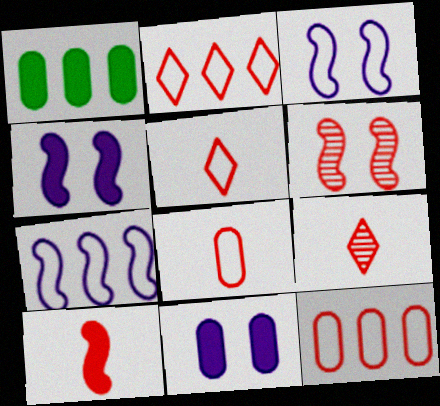[[1, 3, 9], 
[8, 9, 10]]